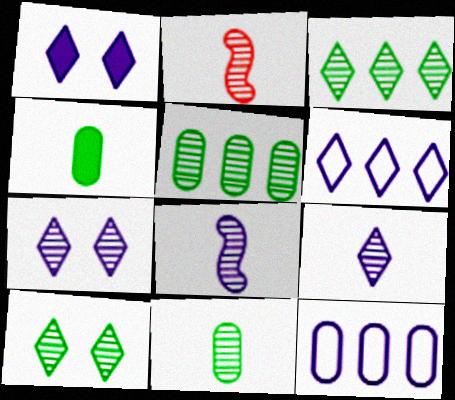[[1, 6, 9], 
[1, 8, 12], 
[2, 5, 7], 
[2, 9, 11]]